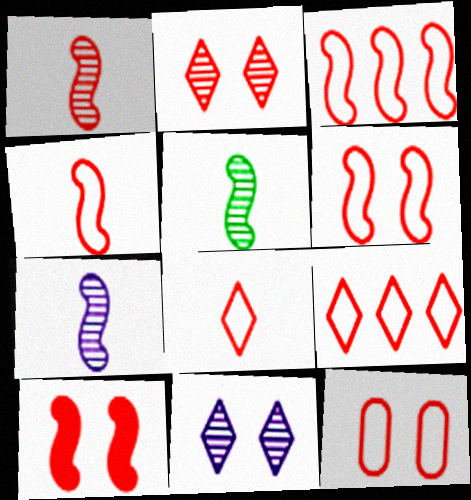[[1, 3, 10], 
[1, 5, 7], 
[2, 10, 12], 
[3, 4, 6], 
[3, 8, 12], 
[4, 9, 12]]